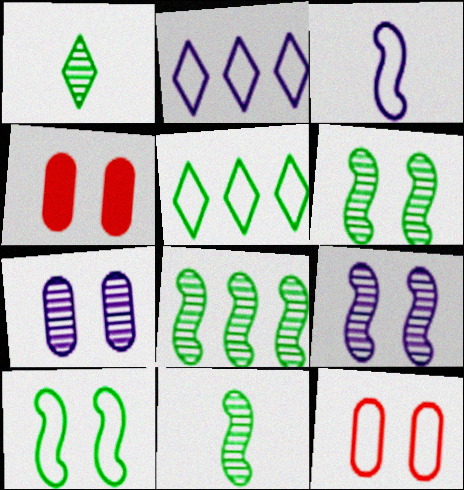[[2, 4, 11], 
[3, 5, 12], 
[6, 8, 11]]